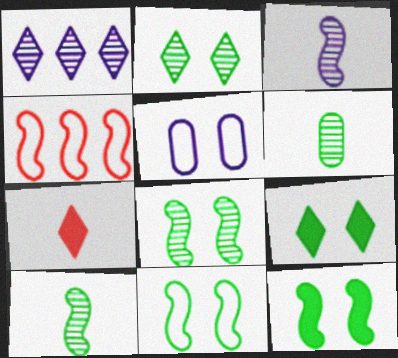[[3, 4, 12], 
[8, 11, 12]]